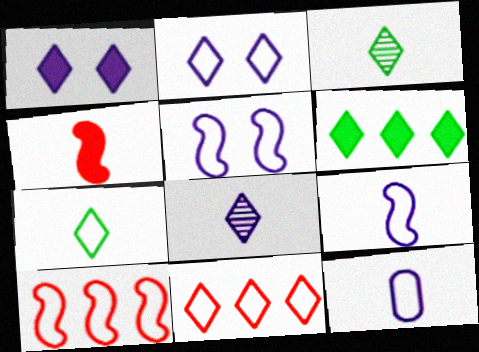[[1, 3, 11], 
[2, 7, 11], 
[3, 4, 12]]